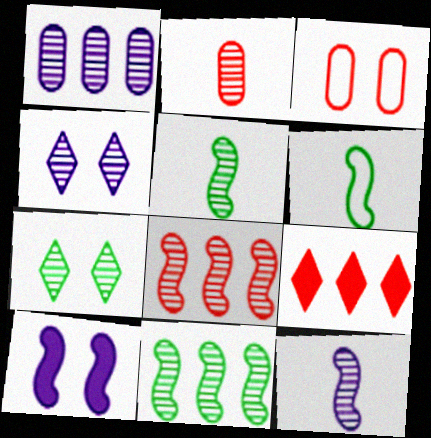[[1, 4, 12], 
[2, 4, 11], 
[3, 7, 10], 
[6, 8, 10]]